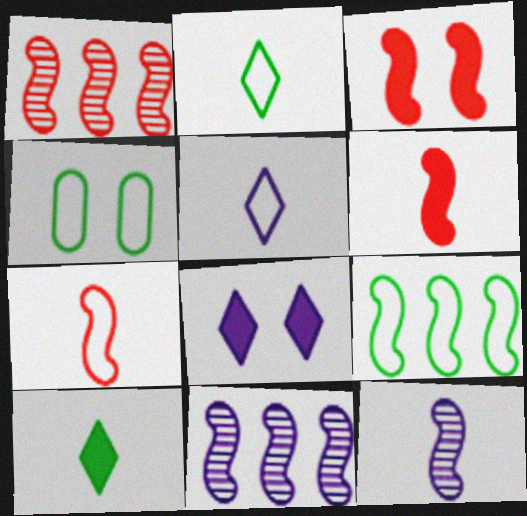[[1, 3, 7], 
[2, 4, 9], 
[3, 9, 12]]